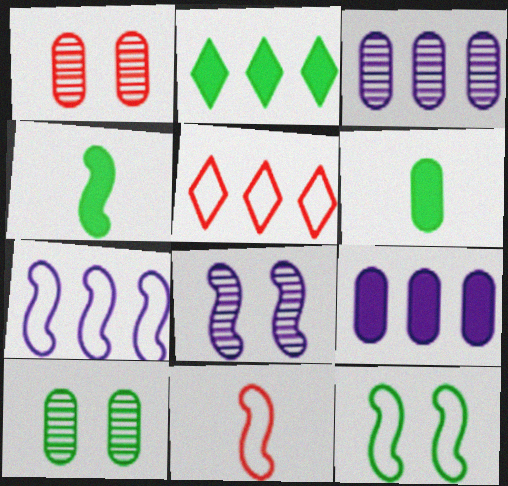[[5, 6, 8], 
[7, 11, 12]]